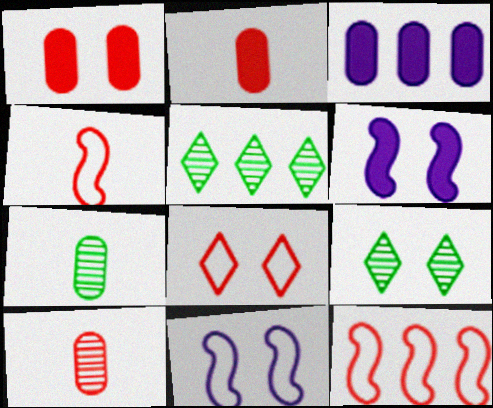[[1, 9, 11], 
[2, 5, 11], 
[3, 4, 9], 
[3, 5, 12]]